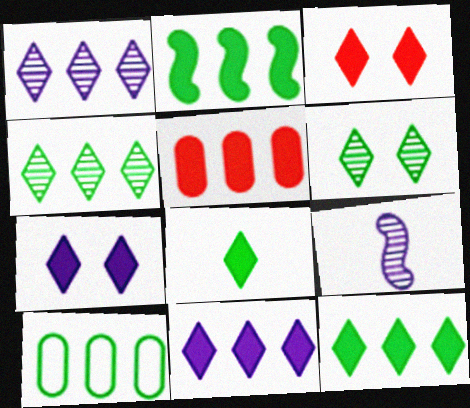[[2, 4, 10], 
[2, 5, 11], 
[3, 8, 11], 
[3, 9, 10]]